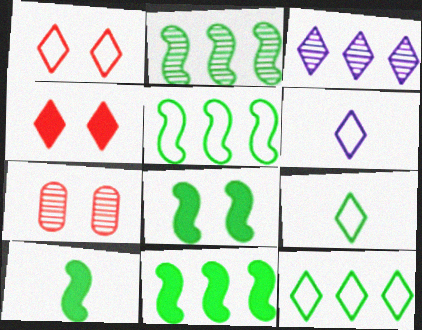[[1, 6, 12], 
[2, 5, 11], 
[3, 4, 9], 
[6, 7, 11], 
[8, 10, 11]]